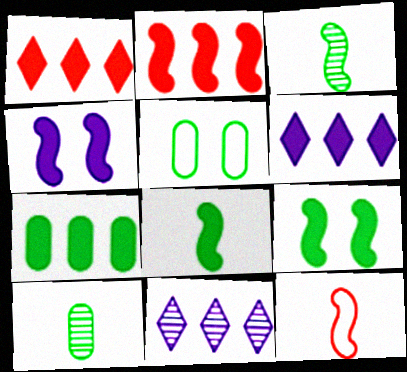[[2, 4, 8], 
[2, 6, 7], 
[5, 7, 10]]